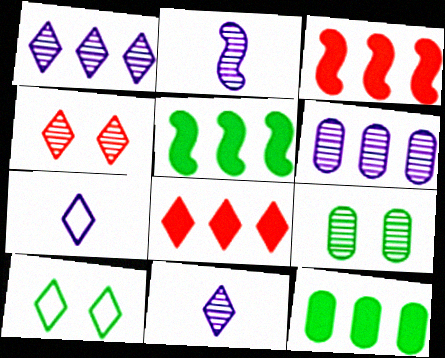[[3, 7, 9], 
[8, 10, 11]]